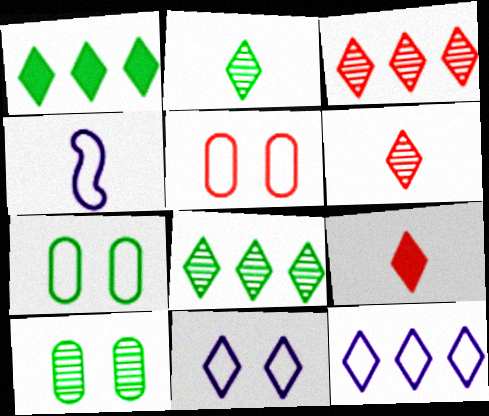[[1, 3, 12], 
[1, 6, 11], 
[8, 9, 11]]